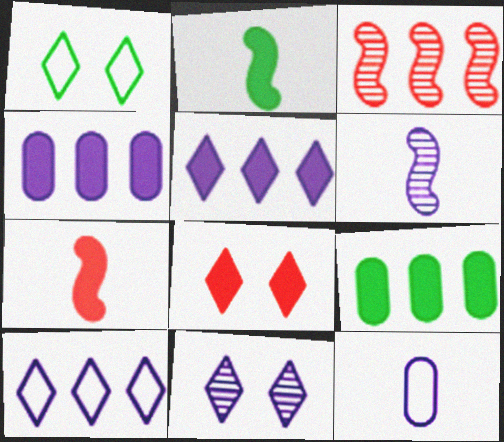[[1, 8, 11], 
[2, 4, 8], 
[3, 9, 10]]